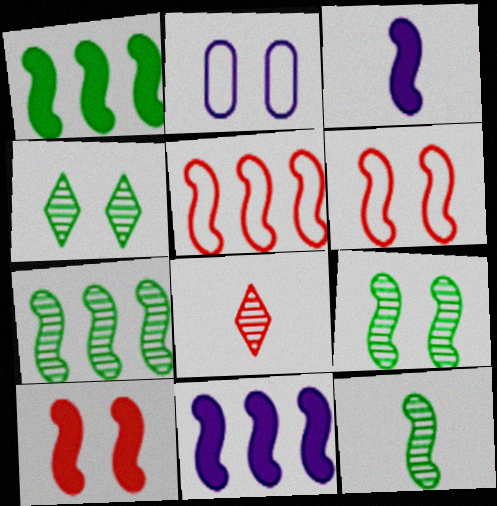[[1, 2, 8], 
[1, 3, 10], 
[2, 4, 10], 
[3, 5, 9], 
[3, 6, 7], 
[5, 7, 11], 
[6, 11, 12], 
[7, 9, 12]]